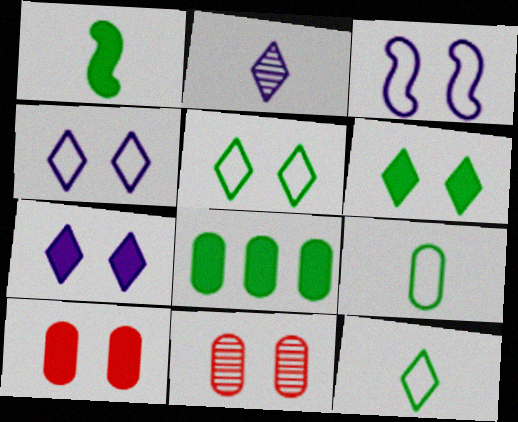[[1, 6, 8], 
[3, 6, 11]]